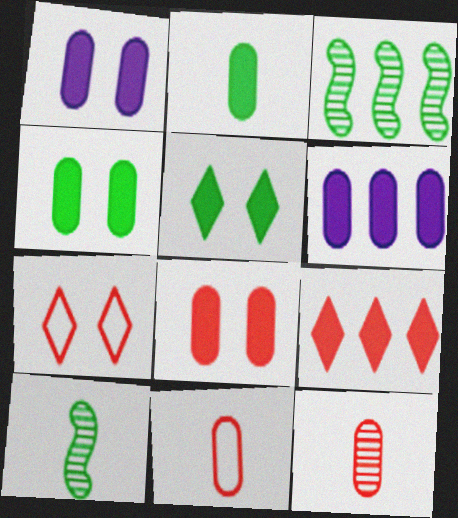[[1, 4, 8], 
[2, 6, 8], 
[6, 7, 10]]